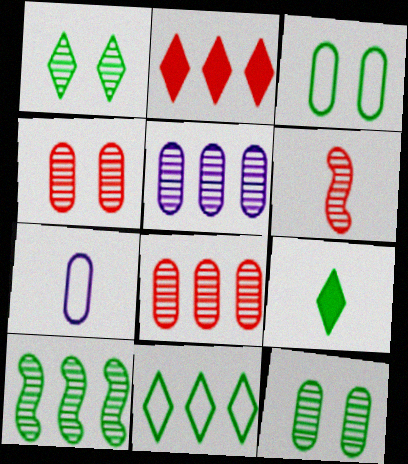[[1, 5, 6], 
[1, 9, 11], 
[3, 9, 10], 
[6, 7, 9]]